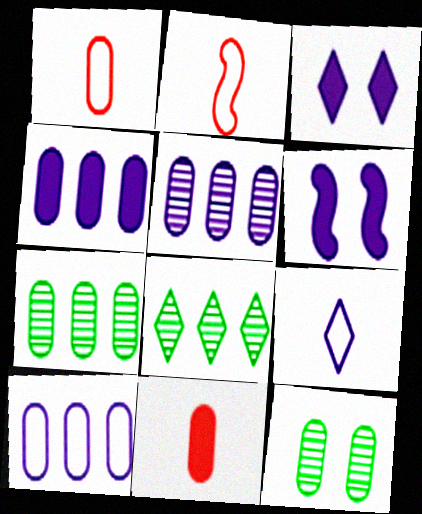[[1, 4, 12], 
[1, 6, 8], 
[2, 3, 7], 
[4, 5, 10], 
[5, 6, 9], 
[10, 11, 12]]